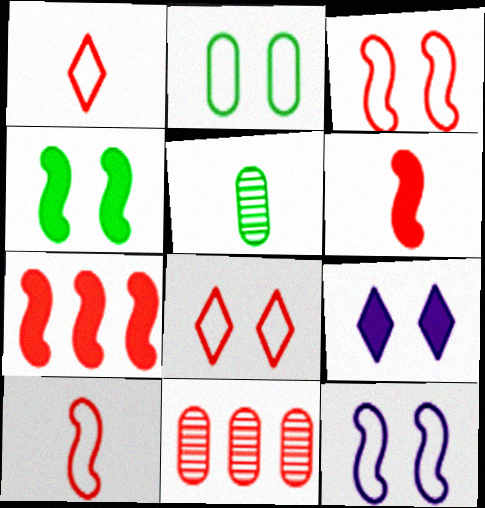[[2, 8, 12], 
[6, 8, 11]]